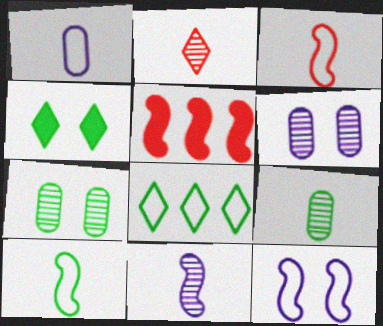[[2, 9, 11]]